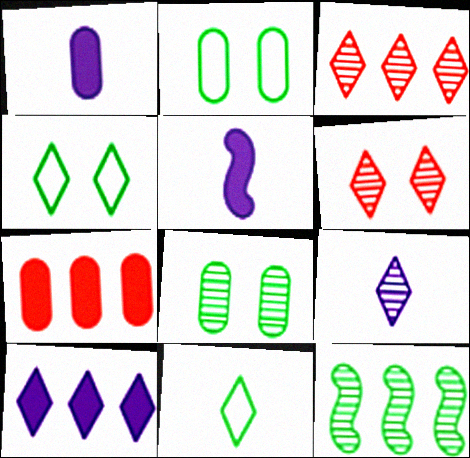[[2, 3, 5], 
[6, 10, 11]]